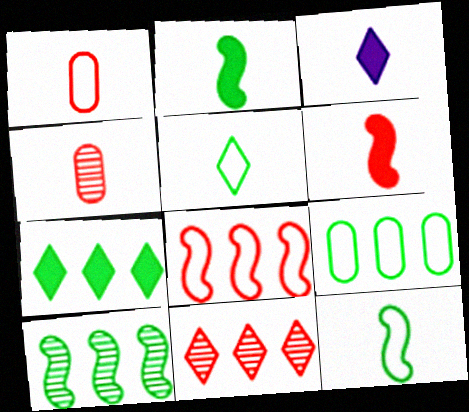[[3, 4, 12], 
[7, 9, 10]]